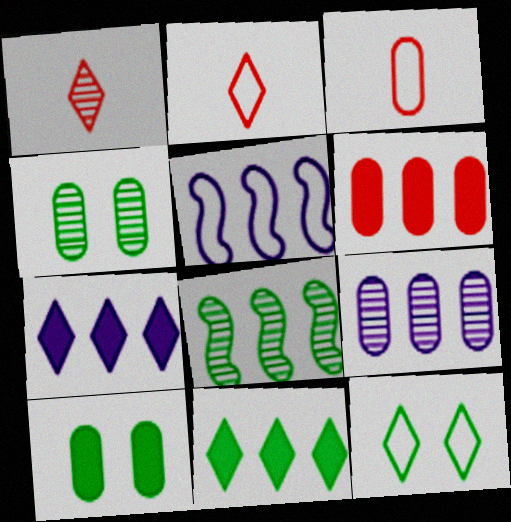[[1, 5, 10], 
[1, 7, 12], 
[3, 5, 12], 
[3, 9, 10], 
[5, 7, 9]]